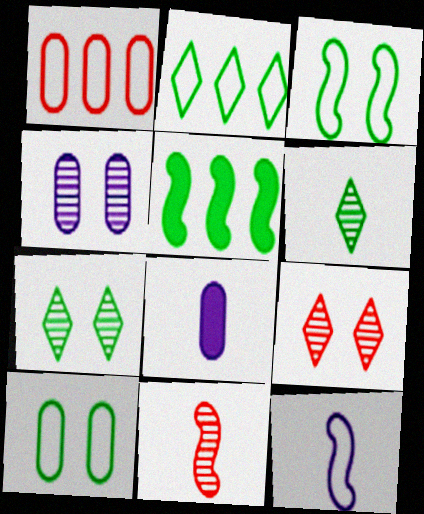[[5, 6, 10]]